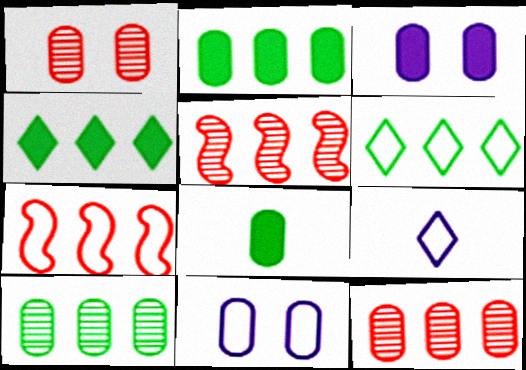[[8, 11, 12]]